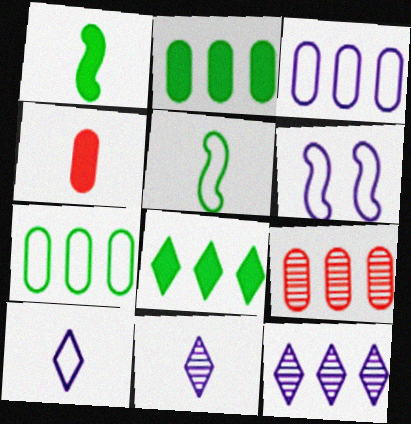[[2, 3, 9], 
[3, 6, 10], 
[4, 5, 11]]